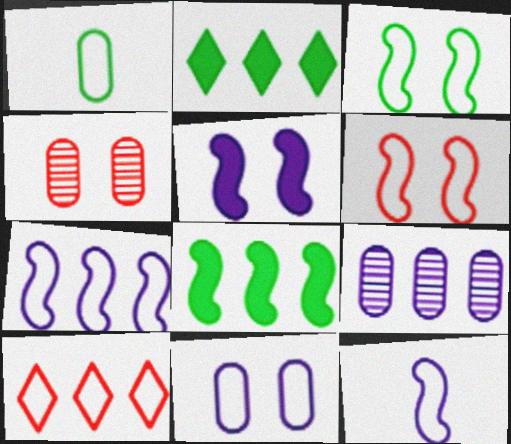[[2, 4, 12], 
[8, 9, 10]]